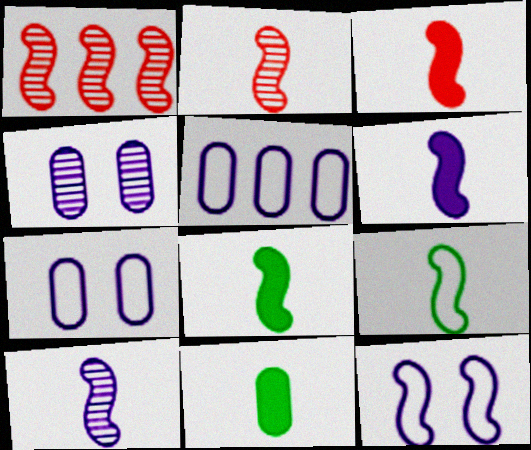[[1, 8, 12], 
[2, 6, 9], 
[3, 6, 8], 
[3, 9, 10]]